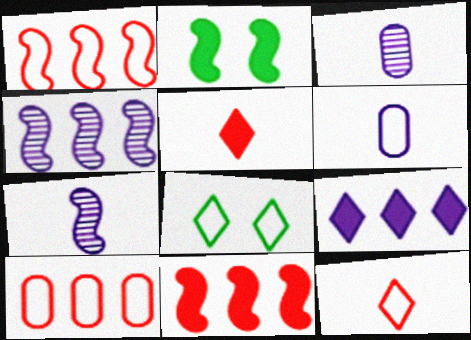[[1, 2, 7], 
[1, 6, 8], 
[3, 8, 11]]